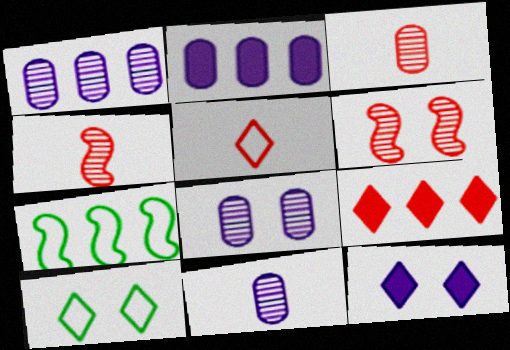[[1, 7, 9], 
[1, 8, 11], 
[2, 4, 10], 
[3, 7, 12]]